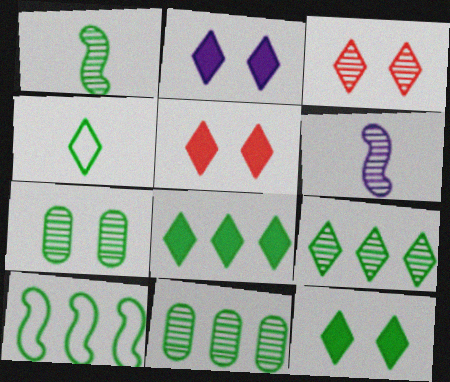[[1, 7, 9], 
[2, 5, 12], 
[3, 6, 11], 
[4, 9, 12], 
[8, 10, 11]]